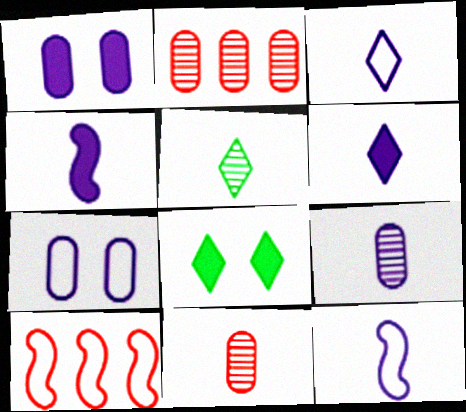[[1, 5, 10], 
[2, 8, 12], 
[3, 4, 9], 
[6, 9, 12], 
[8, 9, 10]]